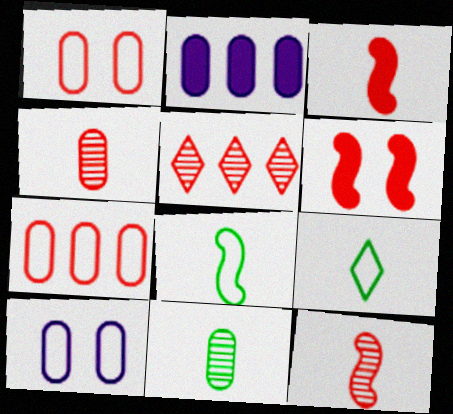[[1, 2, 11], 
[1, 3, 5]]